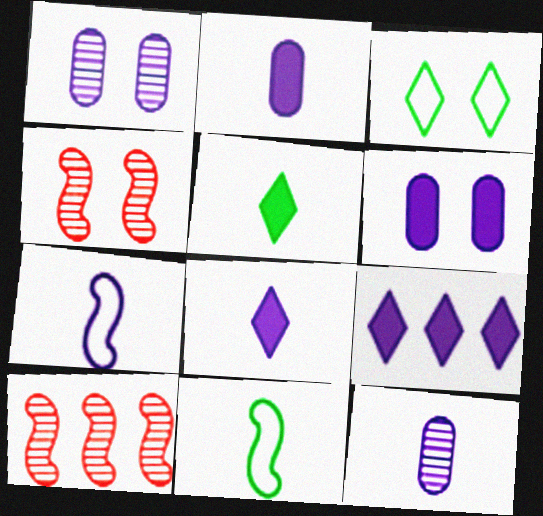[[1, 7, 9], 
[2, 3, 10], 
[3, 4, 6], 
[7, 8, 12]]